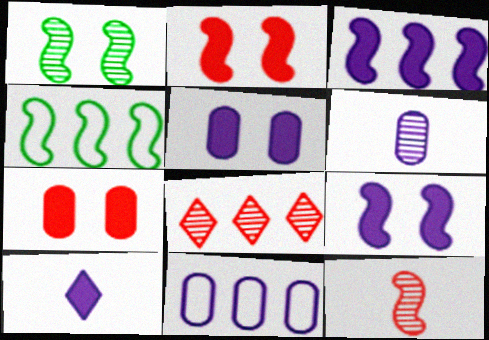[[1, 6, 8], 
[3, 5, 10], 
[4, 9, 12], 
[5, 6, 11]]